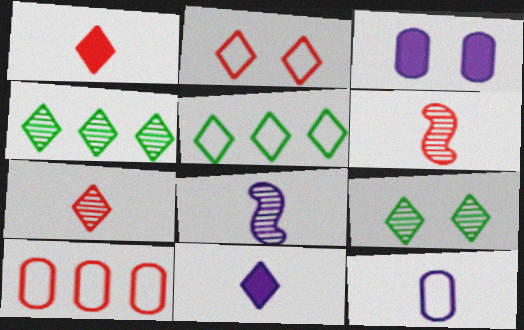[[2, 4, 11], 
[3, 5, 6], 
[8, 11, 12]]